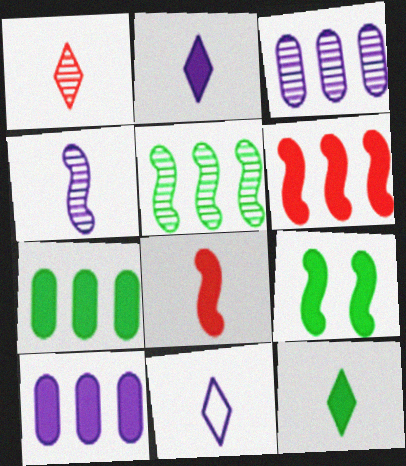[[1, 11, 12], 
[7, 9, 12]]